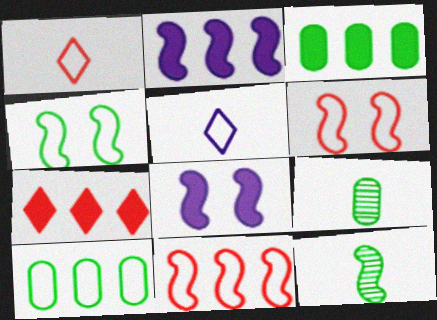[[2, 3, 7], 
[2, 6, 12], 
[5, 6, 10], 
[8, 11, 12]]